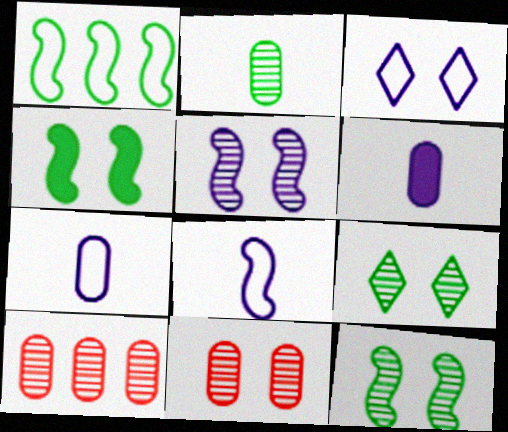[[3, 4, 11], 
[5, 9, 11]]